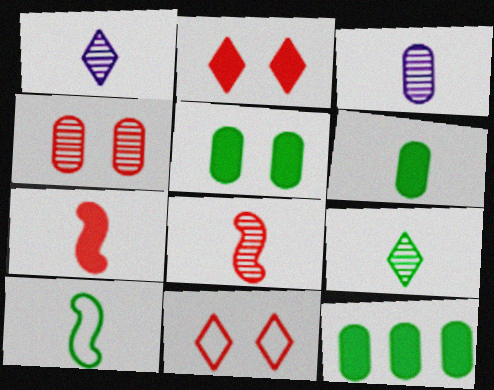[[3, 8, 9], 
[5, 6, 12], 
[6, 9, 10]]